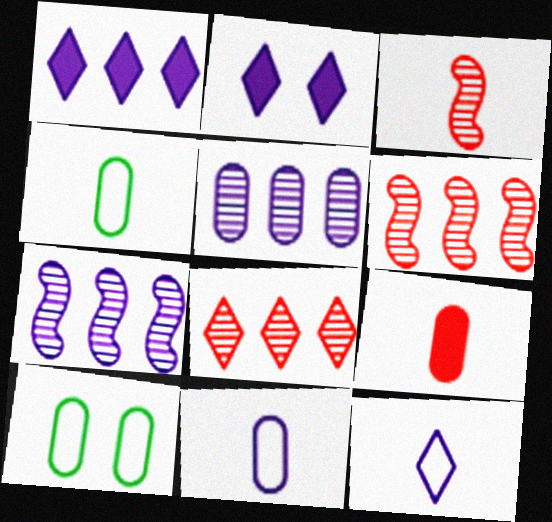[[1, 3, 10], 
[2, 4, 6], 
[2, 7, 11], 
[5, 9, 10]]